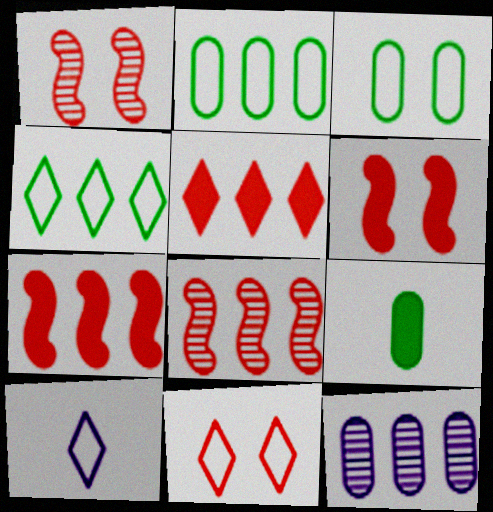[[4, 7, 12], 
[4, 10, 11]]